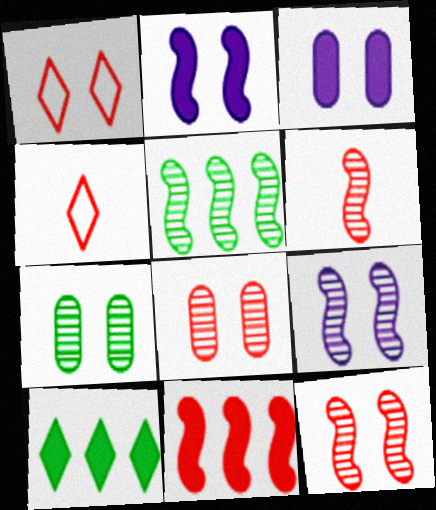[[1, 2, 7], 
[3, 4, 5], 
[4, 8, 11], 
[5, 6, 9]]